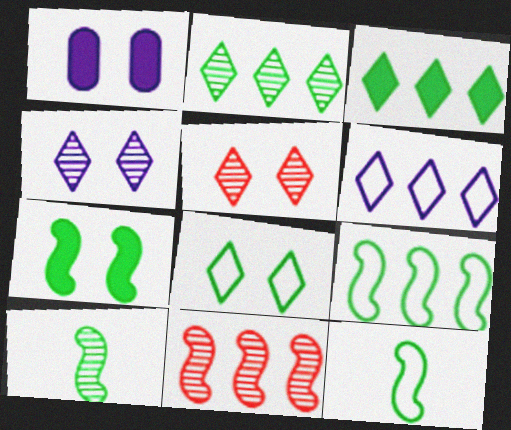[[7, 9, 10]]